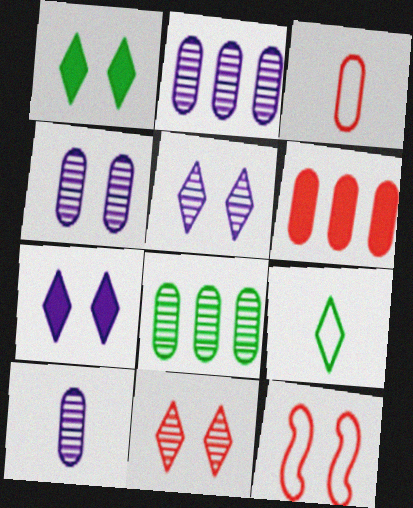[[1, 4, 12], 
[2, 4, 10]]